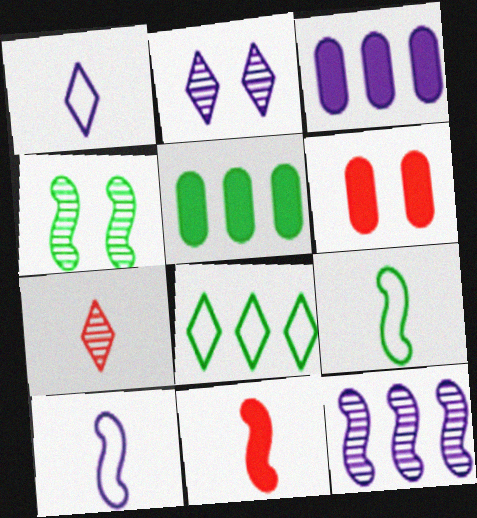[[2, 3, 10]]